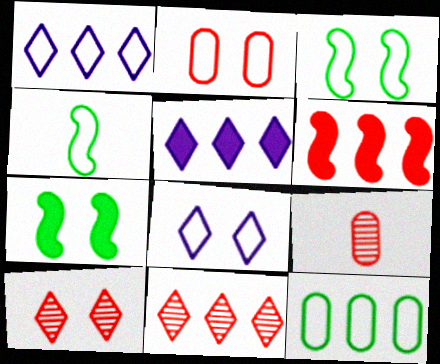[[1, 2, 4], 
[1, 7, 9], 
[2, 3, 8], 
[3, 5, 9]]